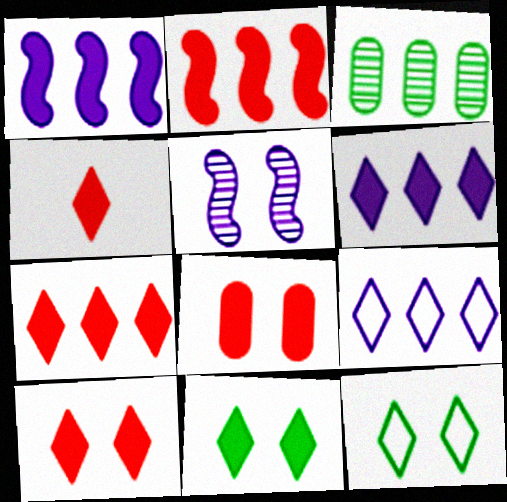[[2, 3, 9], 
[2, 4, 8], 
[4, 6, 11], 
[4, 7, 10], 
[5, 8, 12]]